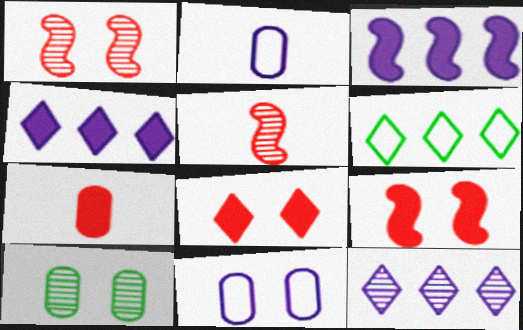[[5, 10, 12]]